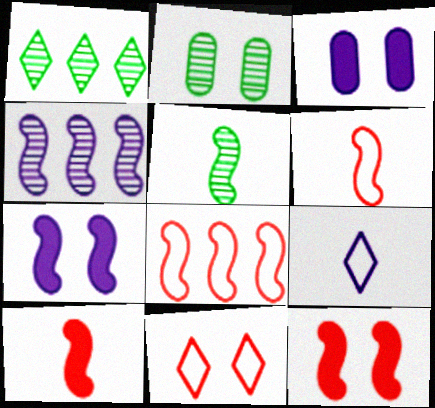[[1, 2, 5], 
[1, 3, 6], 
[2, 7, 11], 
[3, 4, 9], 
[5, 7, 8]]